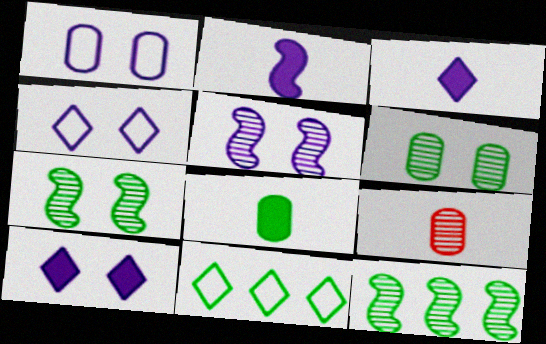[[1, 5, 10], 
[7, 8, 11]]